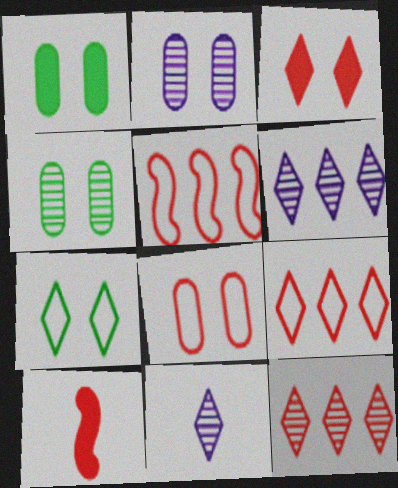[[1, 2, 8], 
[1, 5, 11], 
[8, 10, 12]]